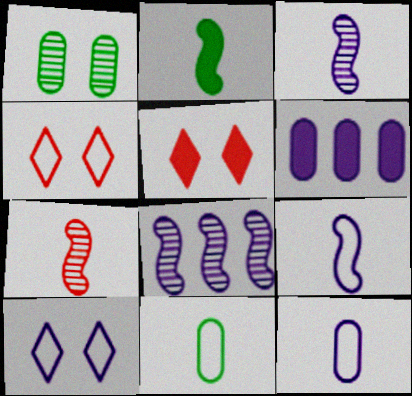[[2, 5, 6], 
[2, 7, 9], 
[3, 6, 10], 
[5, 8, 11]]